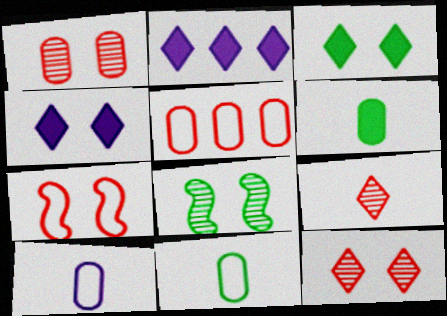[]